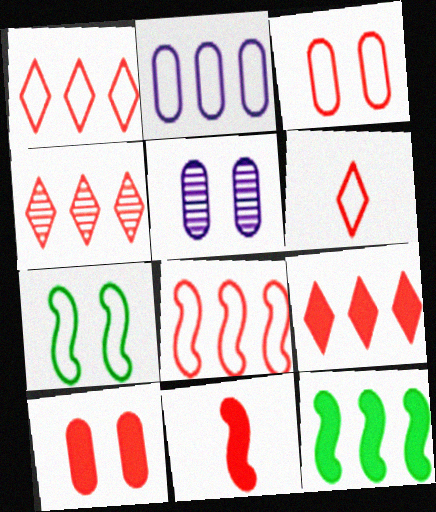[[1, 4, 9], 
[2, 4, 12], 
[2, 6, 7], 
[3, 4, 11], 
[3, 6, 8], 
[5, 6, 12], 
[9, 10, 11]]